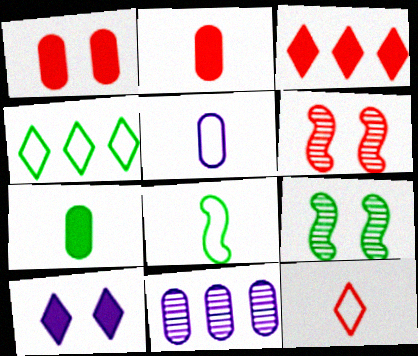[[3, 5, 9], 
[4, 7, 9], 
[5, 8, 12]]